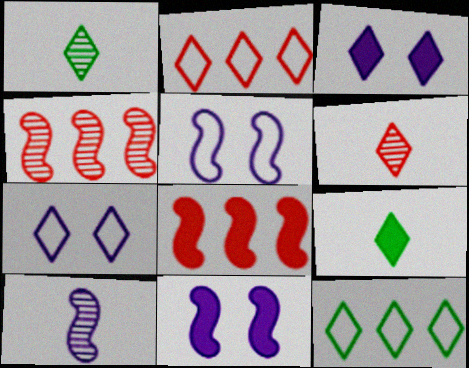[[1, 2, 3], 
[3, 6, 12]]